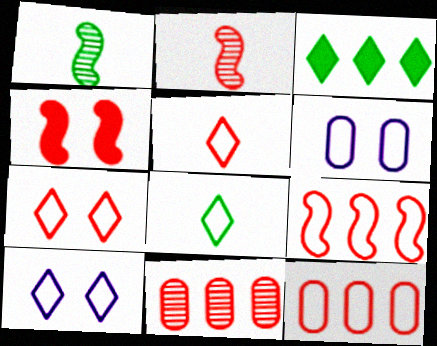[[2, 3, 6], 
[2, 4, 9], 
[4, 5, 11], 
[6, 8, 9]]